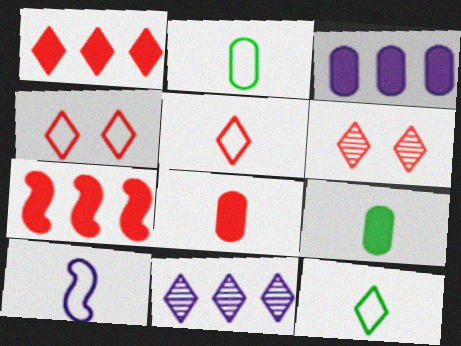[[1, 5, 6], 
[2, 5, 10]]